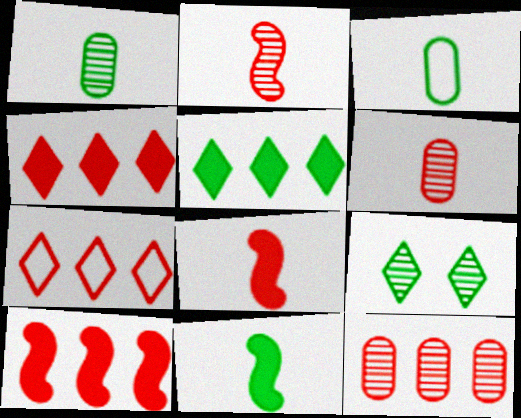[[7, 10, 12]]